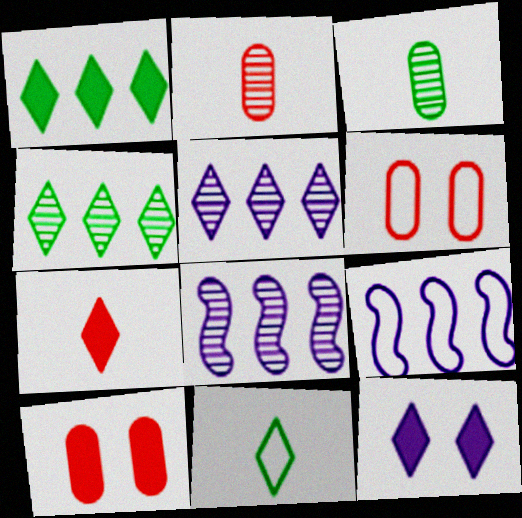[[1, 7, 12], 
[6, 9, 11], 
[8, 10, 11]]